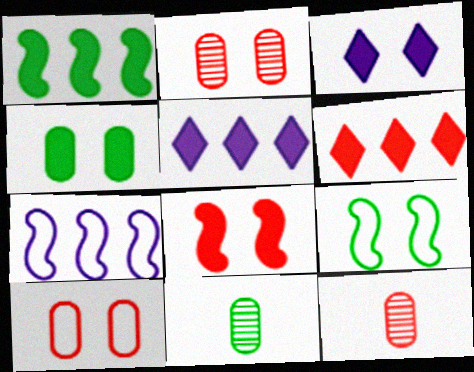[[2, 3, 9], 
[3, 4, 8], 
[5, 9, 12]]